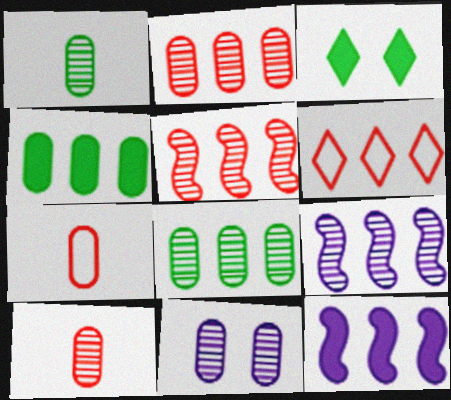[[1, 2, 11], 
[3, 7, 9], 
[4, 6, 9], 
[4, 7, 11], 
[6, 8, 12], 
[8, 10, 11]]